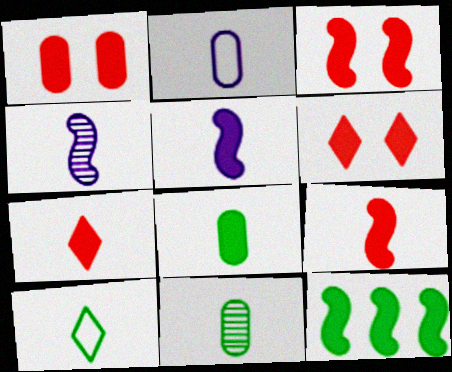[[1, 3, 6], 
[3, 5, 12], 
[5, 7, 8]]